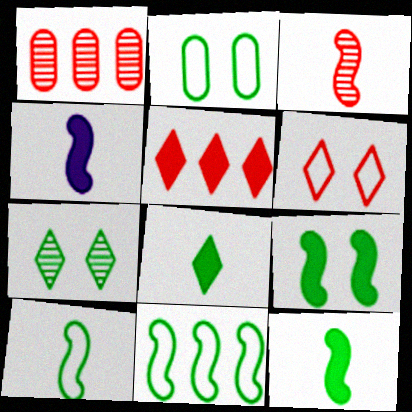[[2, 7, 9], 
[3, 4, 10]]